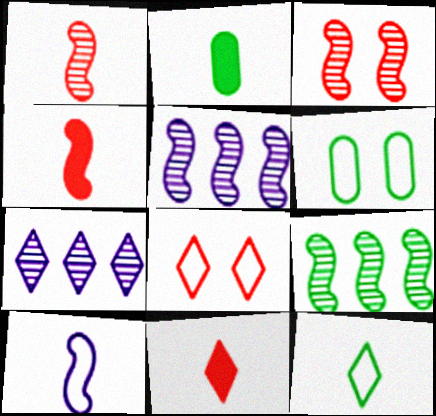[[2, 5, 8], 
[4, 6, 7], 
[5, 6, 11]]